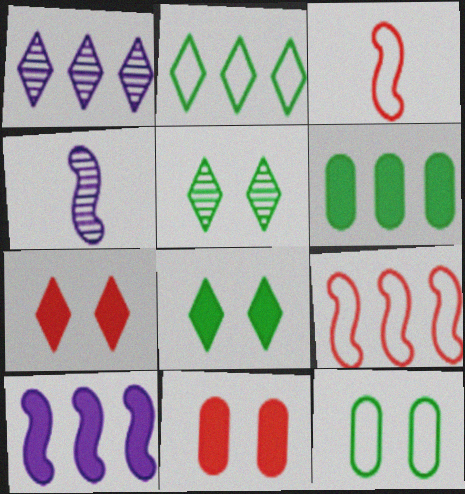[[1, 6, 9], 
[2, 4, 11]]